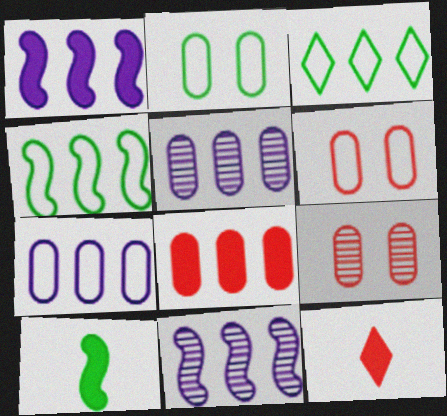[[2, 11, 12], 
[3, 8, 11]]